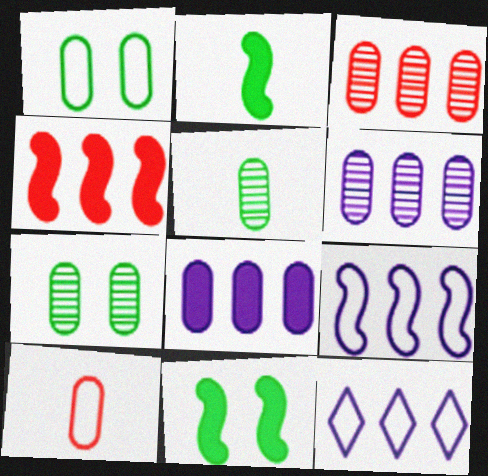[[7, 8, 10]]